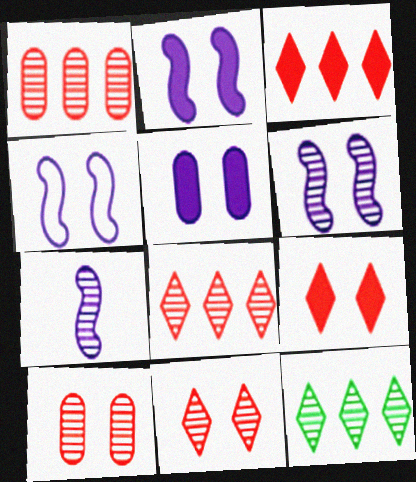[[2, 4, 6], 
[7, 10, 12]]